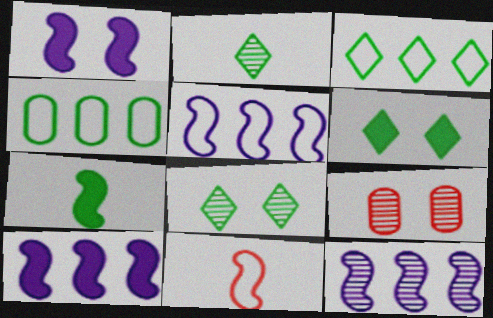[[2, 3, 6], 
[2, 9, 12], 
[4, 7, 8], 
[5, 10, 12]]